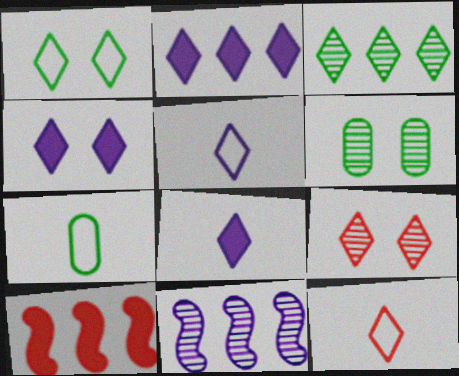[[1, 4, 9], 
[2, 4, 8], 
[3, 4, 12], 
[5, 6, 10]]